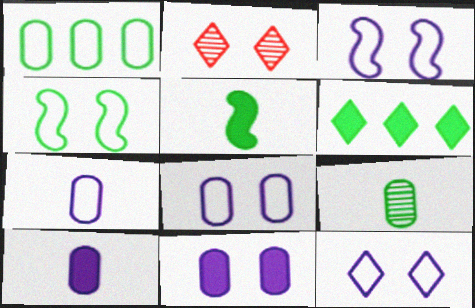[[2, 4, 11], 
[3, 8, 12], 
[4, 6, 9]]